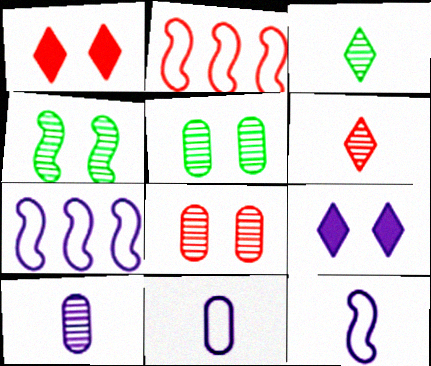[[7, 9, 10]]